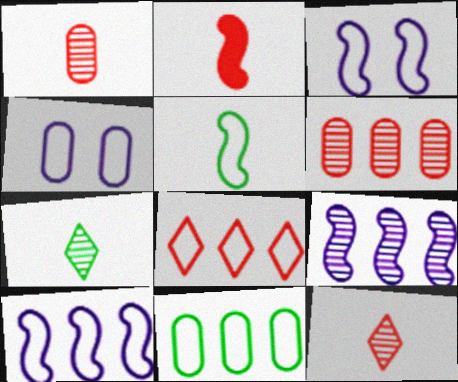[[4, 5, 8], 
[8, 10, 11]]